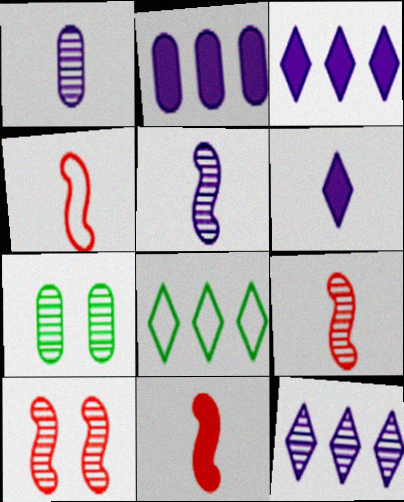[[3, 4, 7], 
[4, 9, 11], 
[7, 9, 12]]